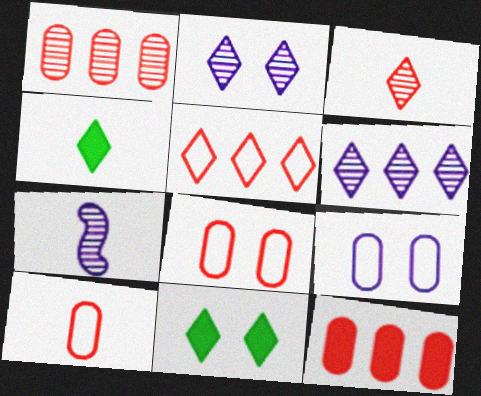[[2, 4, 5], 
[4, 7, 10]]